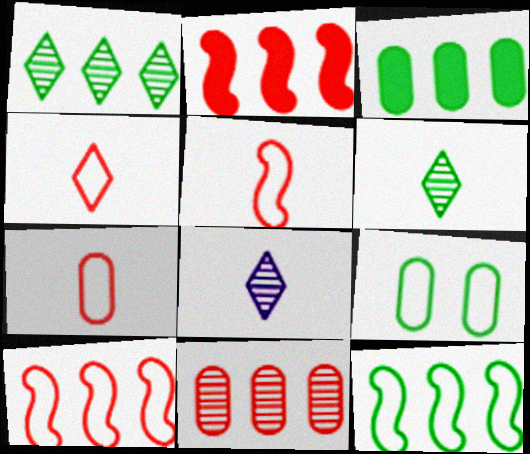[[1, 3, 12], 
[2, 8, 9], 
[4, 5, 7]]